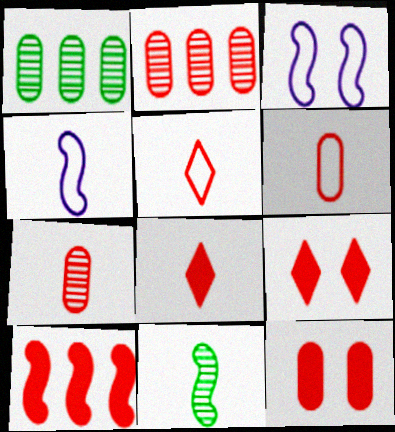[[1, 3, 8], 
[1, 4, 9], 
[2, 6, 12], 
[3, 10, 11], 
[8, 10, 12]]